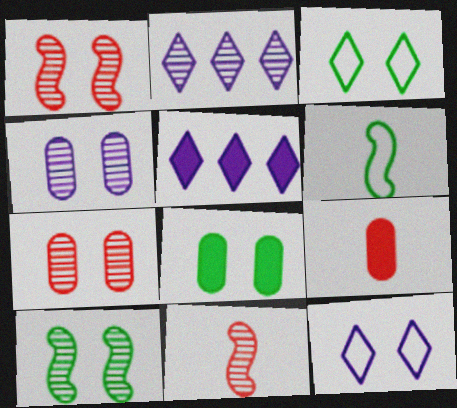[[1, 8, 12], 
[3, 8, 10], 
[5, 6, 7]]